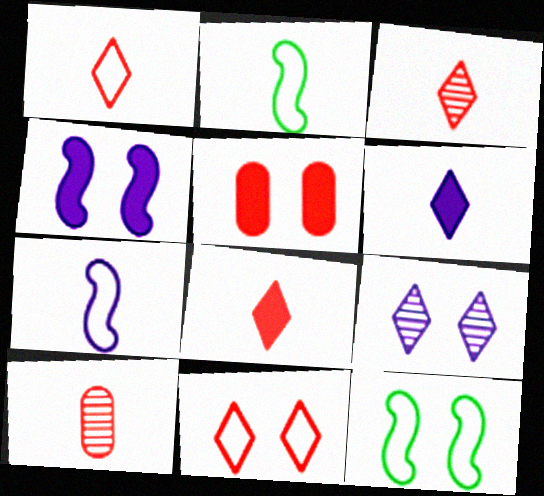[[1, 3, 8], 
[2, 6, 10], 
[5, 9, 12]]